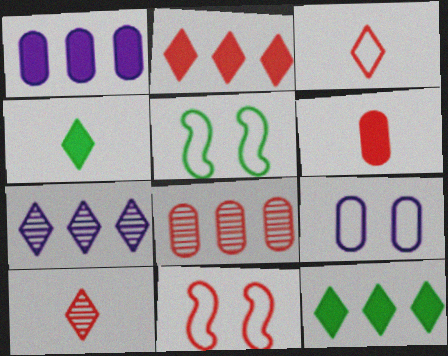[[1, 5, 10], 
[5, 6, 7]]